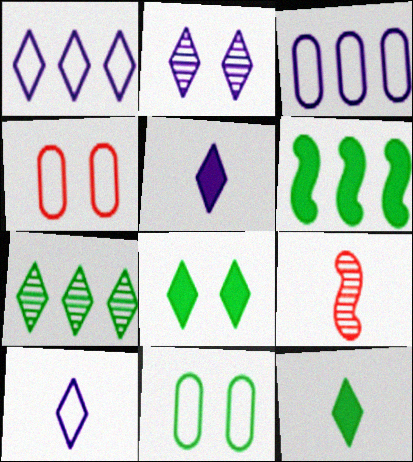[[1, 2, 5], 
[3, 8, 9]]